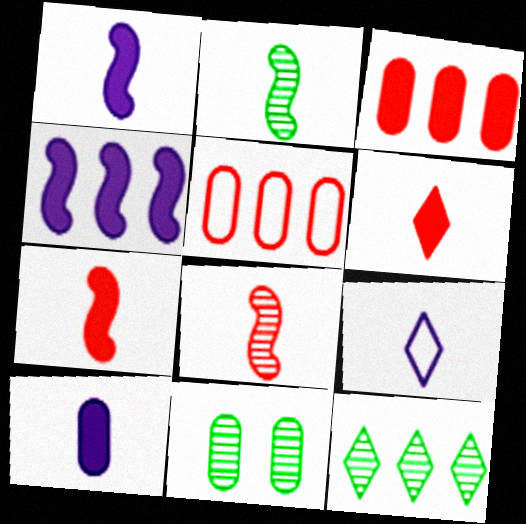[[2, 11, 12], 
[4, 5, 12], 
[5, 10, 11]]